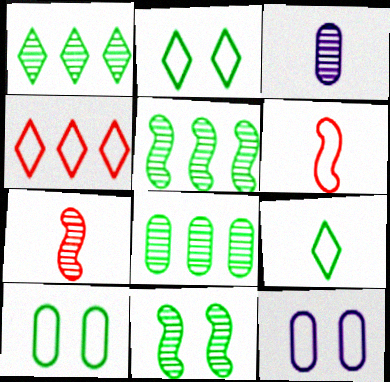[[1, 5, 8]]